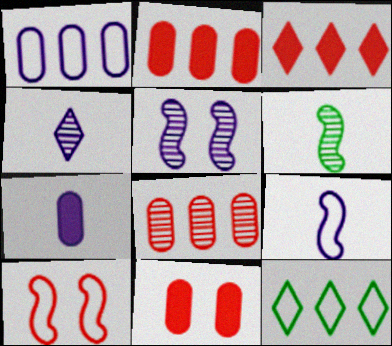[[4, 7, 9]]